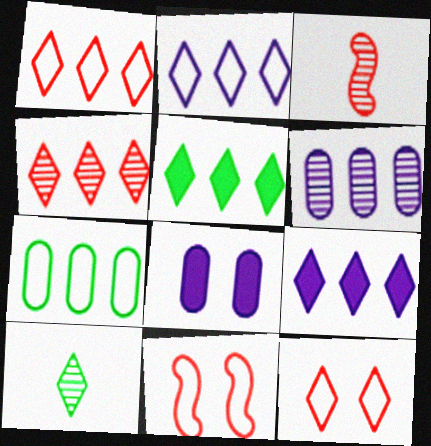[[2, 4, 5], 
[9, 10, 12]]